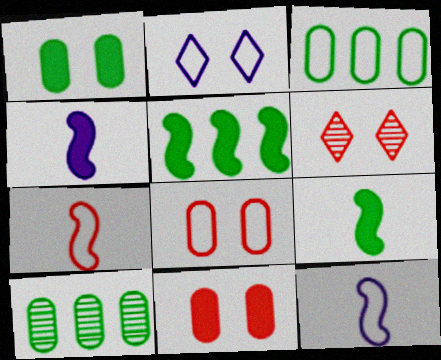[[2, 3, 7], 
[3, 4, 6]]